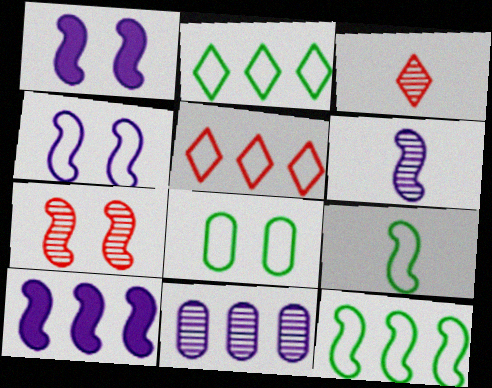[[2, 8, 9], 
[3, 8, 10], 
[4, 6, 10], 
[7, 9, 10]]